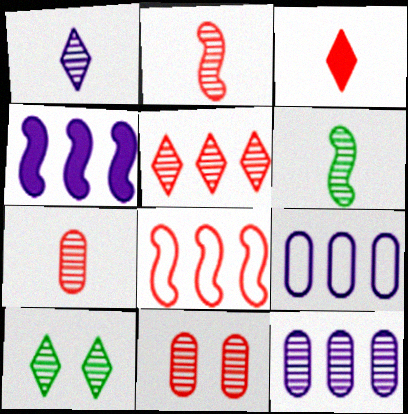[[1, 5, 10], 
[1, 6, 7], 
[2, 5, 11], 
[2, 10, 12], 
[3, 8, 11]]